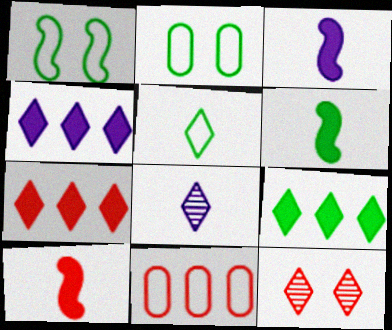[[3, 6, 10], 
[4, 5, 12], 
[4, 7, 9], 
[10, 11, 12]]